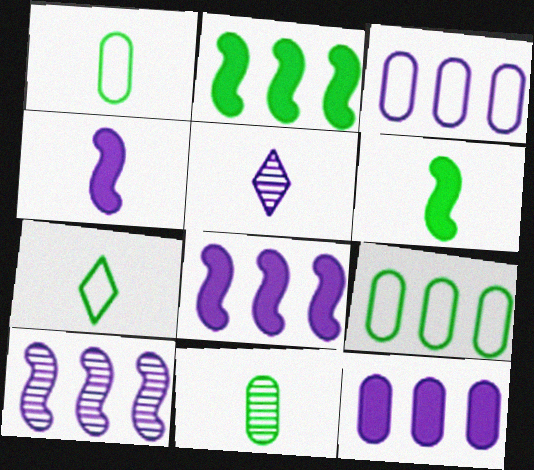[[6, 7, 11]]